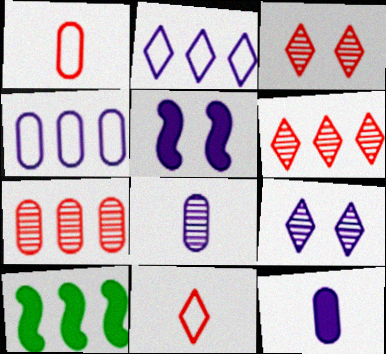[[1, 9, 10], 
[2, 5, 8], 
[2, 7, 10], 
[4, 6, 10]]